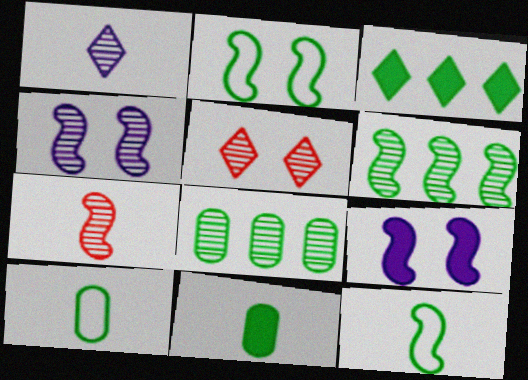[[4, 6, 7]]